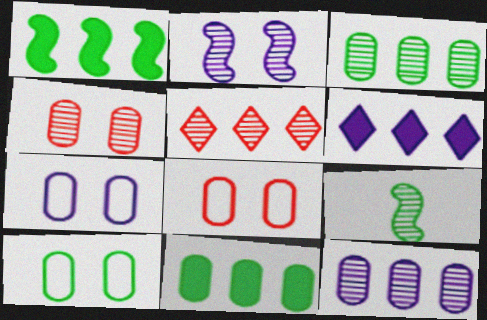[[6, 8, 9], 
[7, 8, 10]]